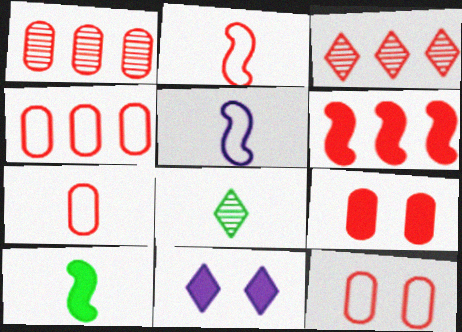[[1, 7, 9], 
[2, 3, 9], 
[3, 4, 6], 
[4, 7, 12]]